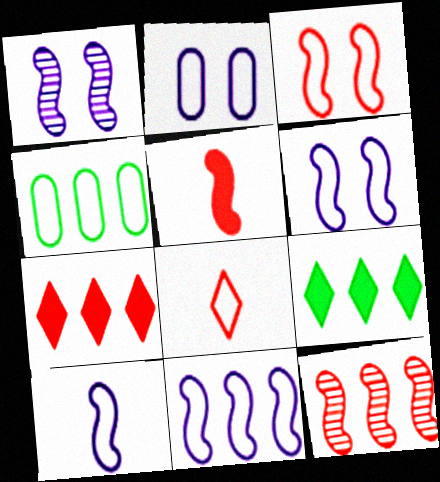[[3, 5, 12], 
[4, 6, 8], 
[6, 10, 11]]